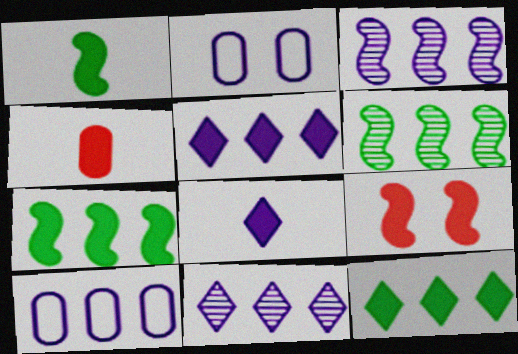[[1, 4, 8], 
[2, 3, 8], 
[3, 5, 10]]